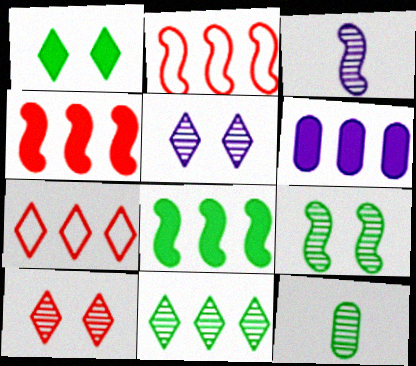[[2, 6, 11], 
[9, 11, 12]]